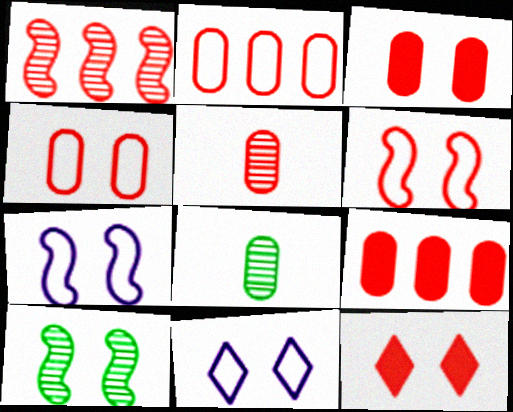[[2, 3, 5], 
[3, 10, 11], 
[4, 5, 9]]